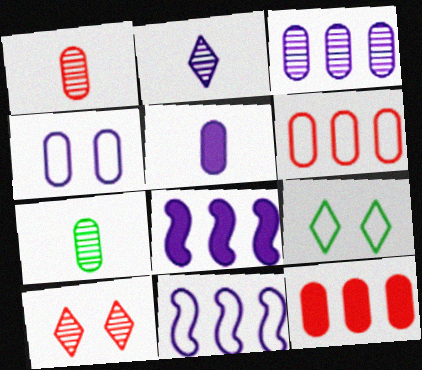[[1, 8, 9], 
[2, 4, 8], 
[3, 4, 5], 
[4, 7, 12]]